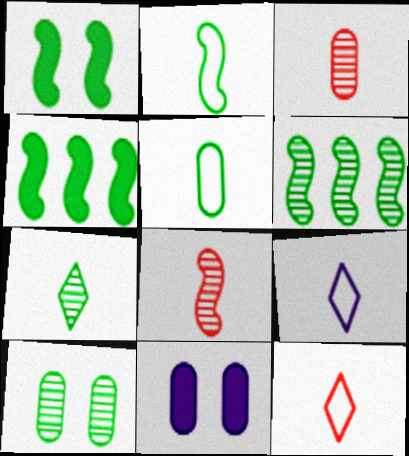[[1, 2, 6], 
[6, 7, 10], 
[6, 11, 12]]